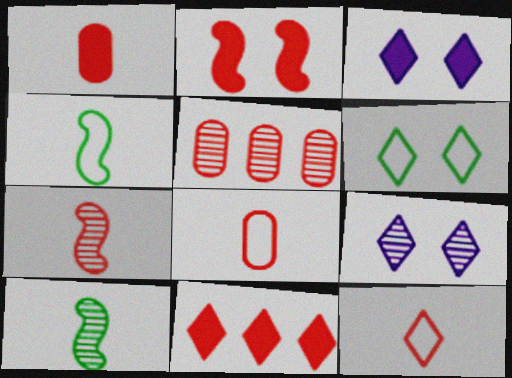[[1, 2, 11], 
[1, 7, 12], 
[2, 5, 12], 
[3, 4, 5], 
[5, 9, 10]]